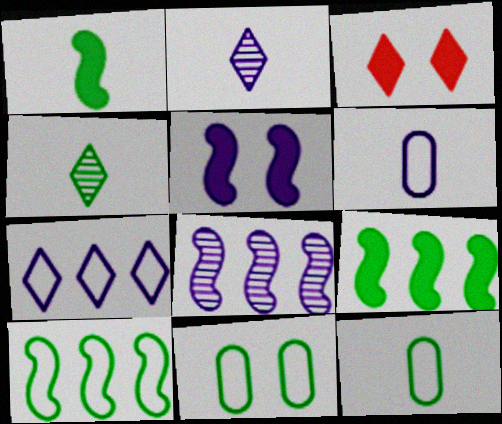[[1, 4, 12], 
[3, 4, 7], 
[3, 8, 12], 
[4, 9, 11]]